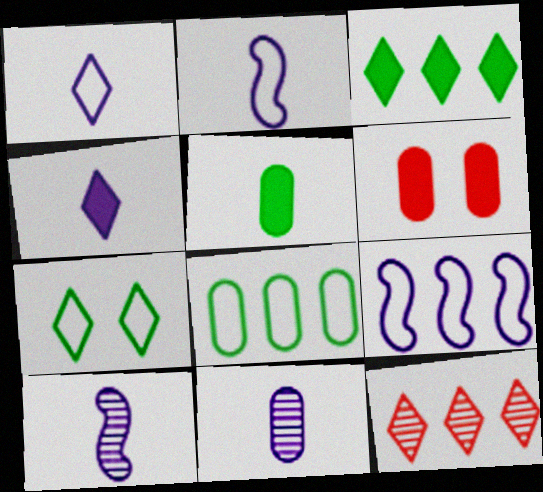[[2, 4, 11], 
[4, 7, 12], 
[6, 8, 11]]